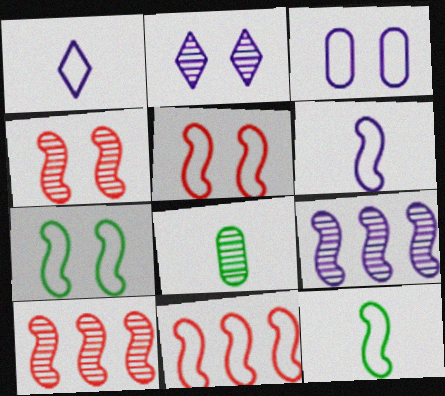[[2, 8, 10], 
[6, 7, 11]]